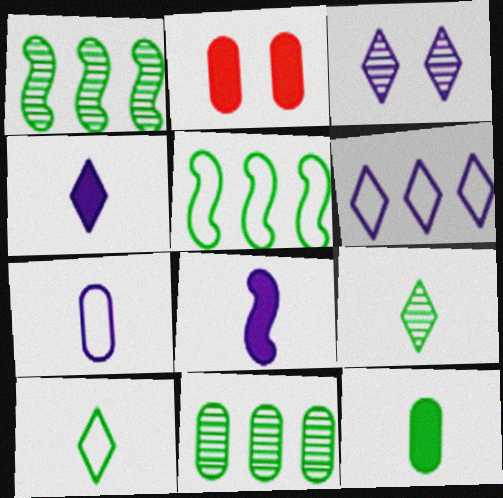[[2, 7, 11], 
[3, 4, 6]]